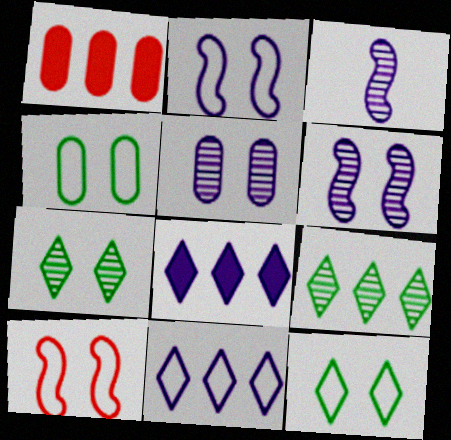[[1, 3, 12]]